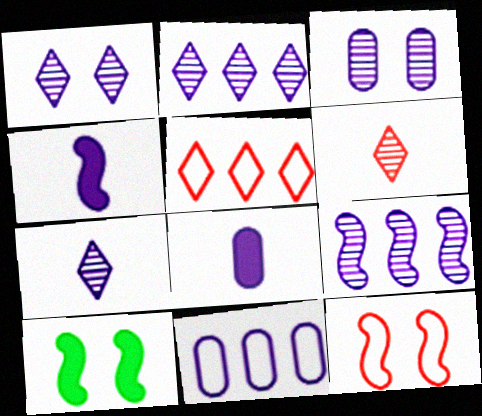[[1, 2, 7], 
[1, 4, 11], 
[3, 7, 9], 
[3, 8, 11], 
[6, 10, 11]]